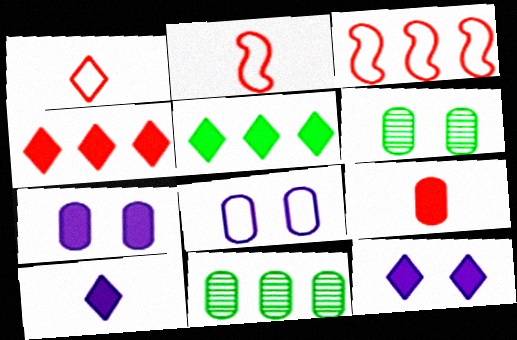[[2, 11, 12], 
[3, 6, 10], 
[8, 9, 11]]